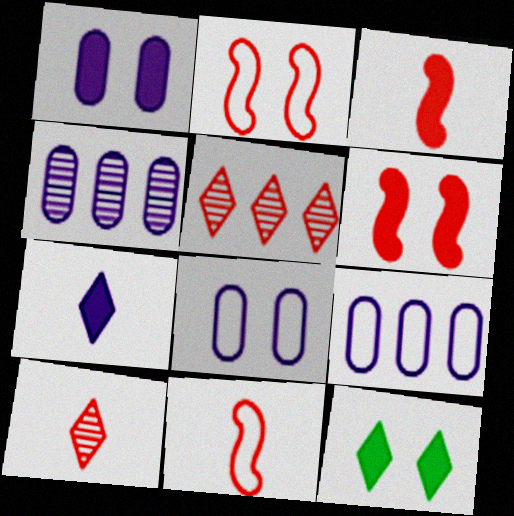[[1, 6, 12], 
[4, 11, 12]]